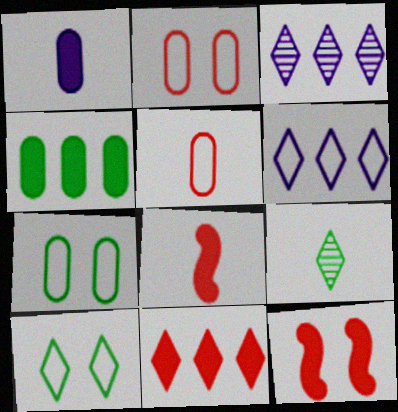[[3, 7, 8]]